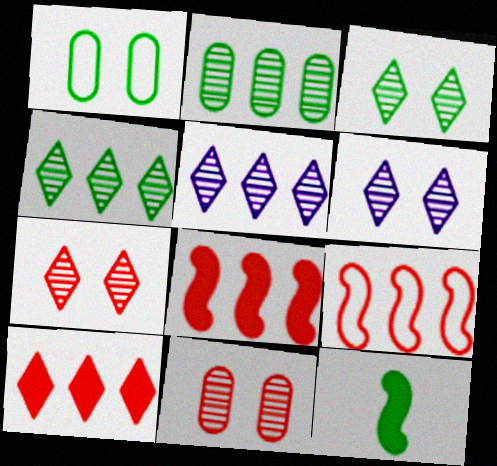[[1, 4, 12], 
[3, 6, 7]]